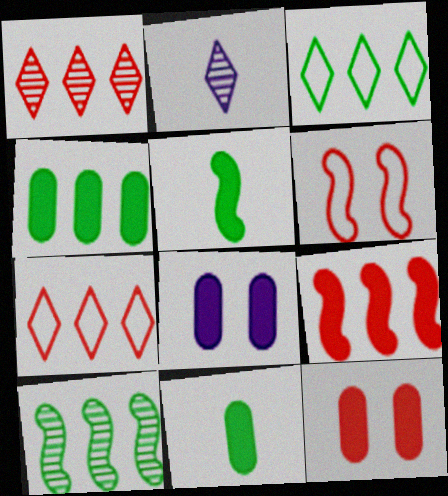[[2, 4, 6], 
[3, 4, 10]]